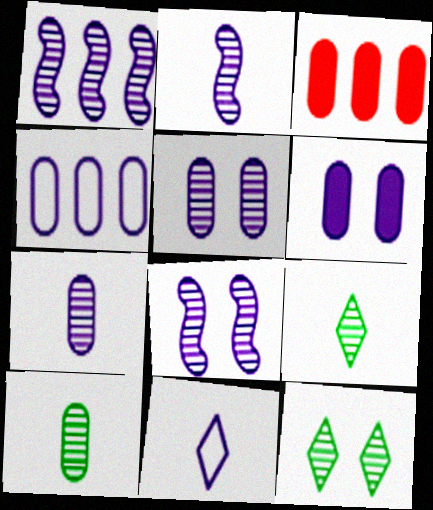[[1, 2, 8], 
[1, 6, 11], 
[4, 6, 7]]